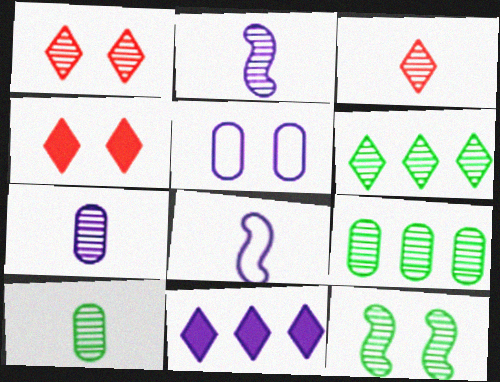[[1, 2, 9], 
[2, 3, 10], 
[2, 5, 11], 
[4, 5, 12], 
[4, 8, 9], 
[6, 10, 12]]